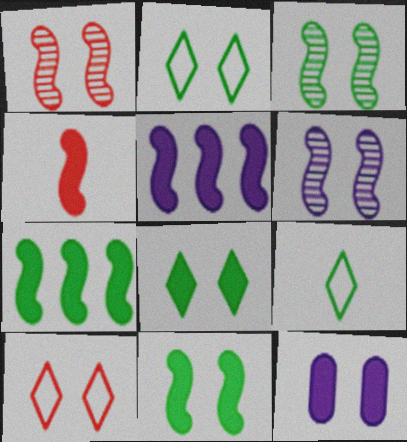[[1, 2, 12], 
[1, 3, 6], 
[3, 10, 12], 
[4, 5, 11]]